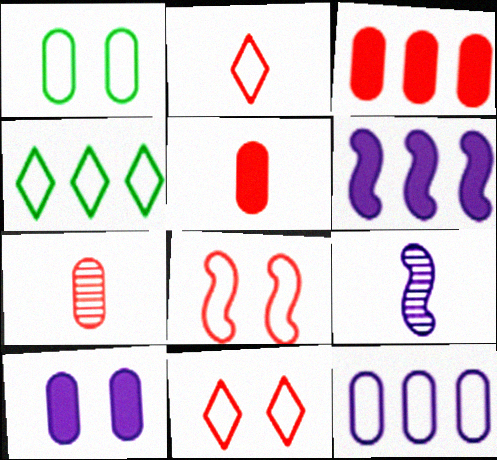[]